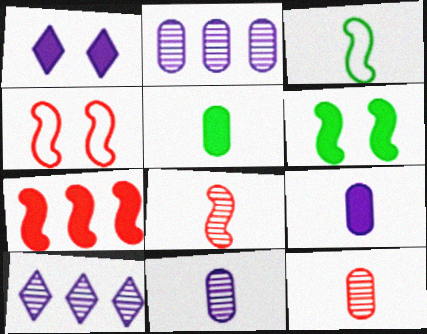[[1, 5, 7], 
[4, 5, 10], 
[4, 7, 8]]